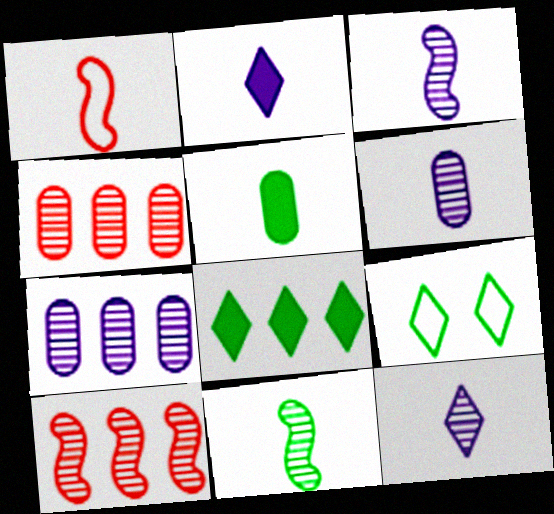[[1, 5, 12], 
[3, 6, 12]]